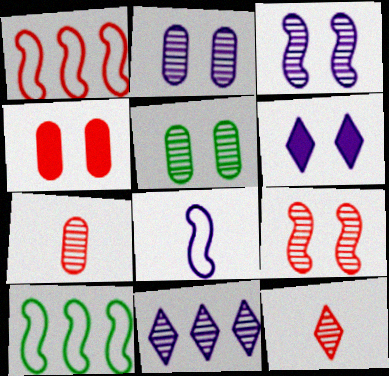[[1, 4, 12], 
[6, 7, 10]]